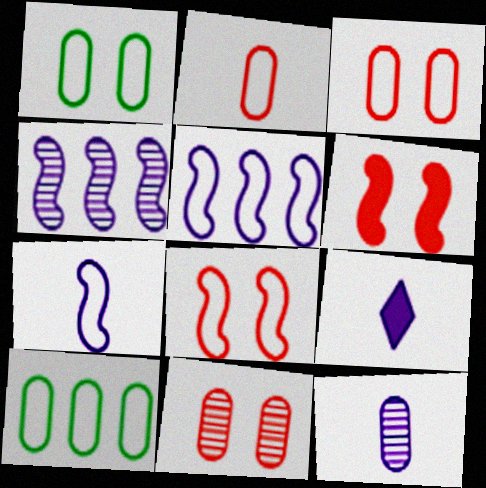[[7, 9, 12]]